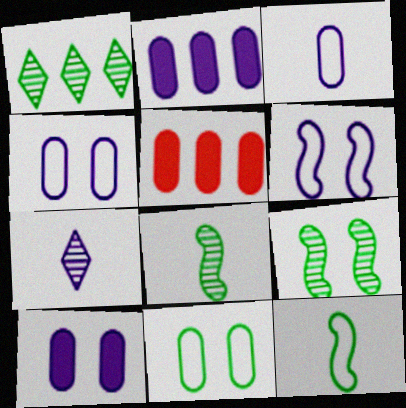[[2, 6, 7]]